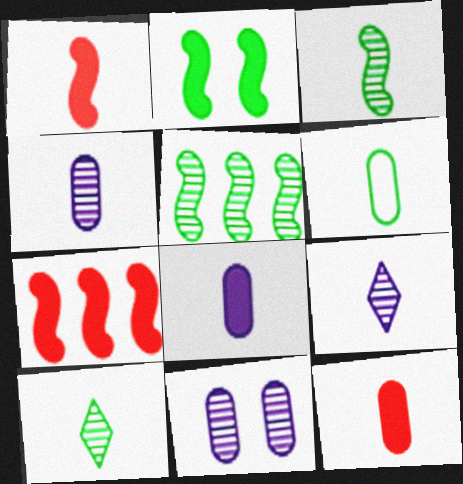[[1, 6, 9], 
[4, 6, 12]]